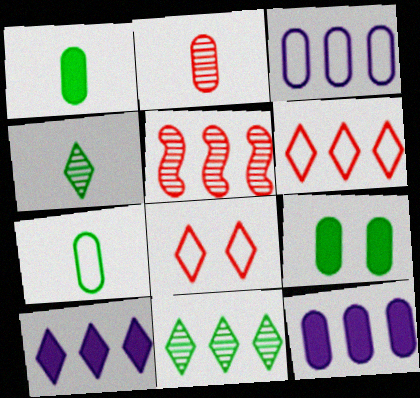[[2, 3, 9], 
[4, 8, 10], 
[6, 10, 11]]